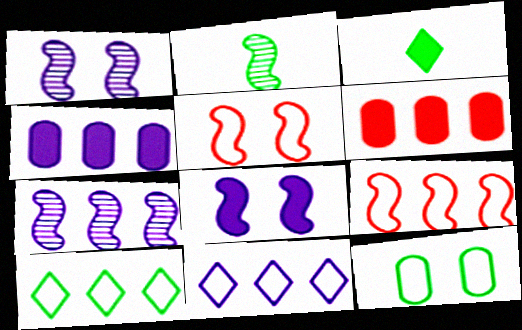[[2, 8, 9], 
[3, 6, 8], 
[4, 7, 11], 
[6, 7, 10]]